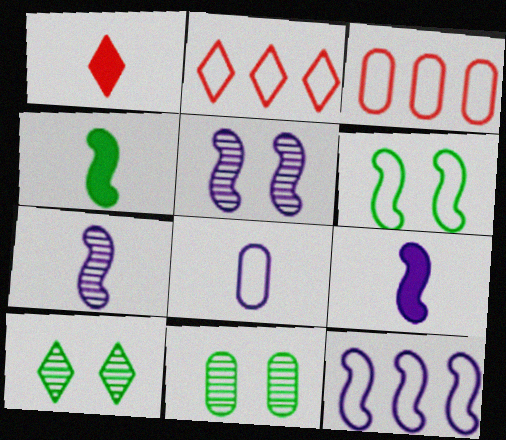[[1, 11, 12], 
[2, 6, 8], 
[2, 9, 11], 
[3, 9, 10], 
[5, 9, 12]]